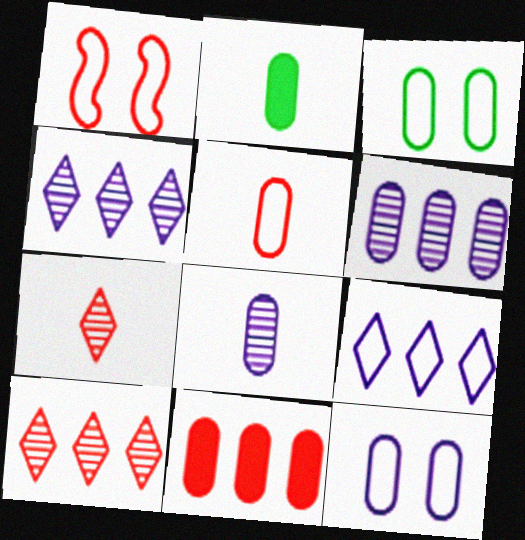[[1, 2, 4], 
[1, 7, 11], 
[2, 5, 8], 
[3, 8, 11]]